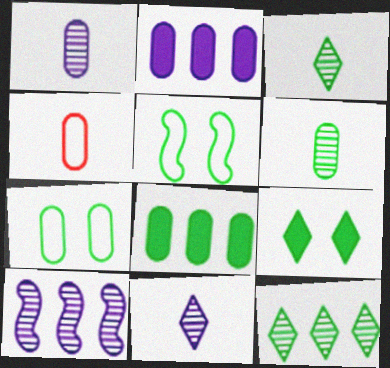[[3, 5, 8], 
[4, 9, 10], 
[6, 7, 8]]